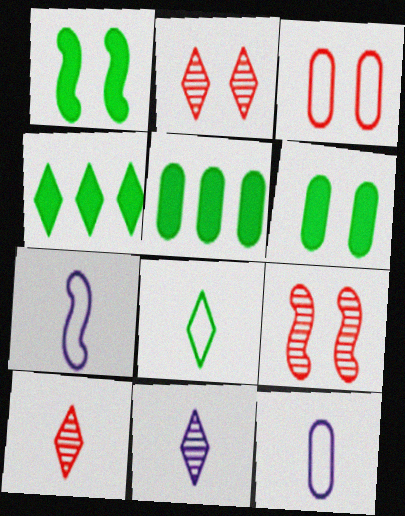[[2, 5, 7], 
[4, 9, 12]]